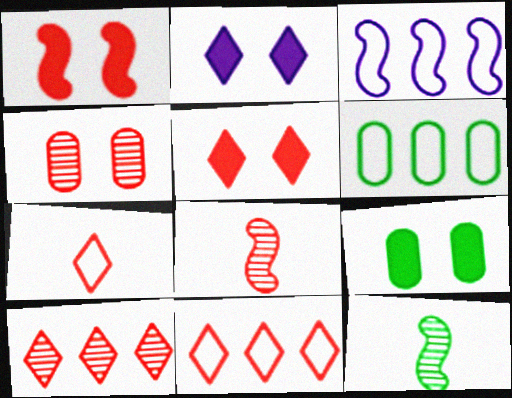[[1, 2, 9], 
[1, 3, 12], 
[2, 6, 8], 
[3, 6, 11], 
[4, 8, 10], 
[5, 7, 10]]